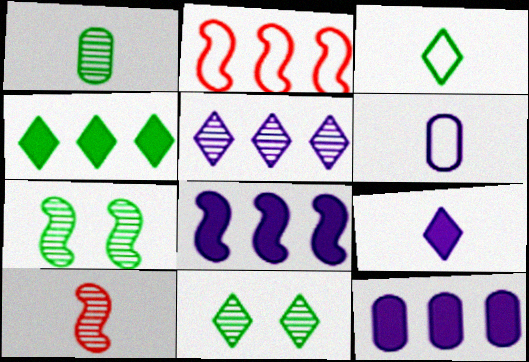[[3, 4, 11]]